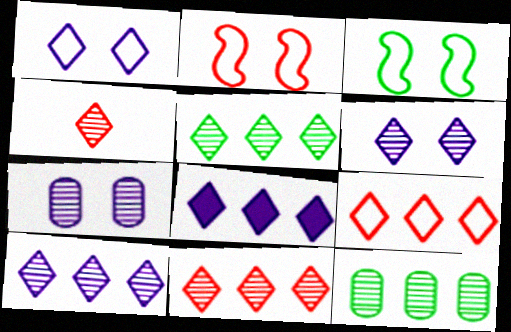[[4, 5, 6], 
[5, 8, 9], 
[5, 10, 11]]